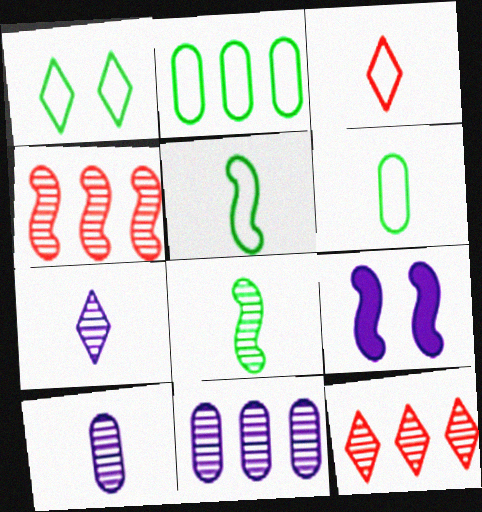[[1, 2, 5], 
[4, 5, 9], 
[6, 9, 12]]